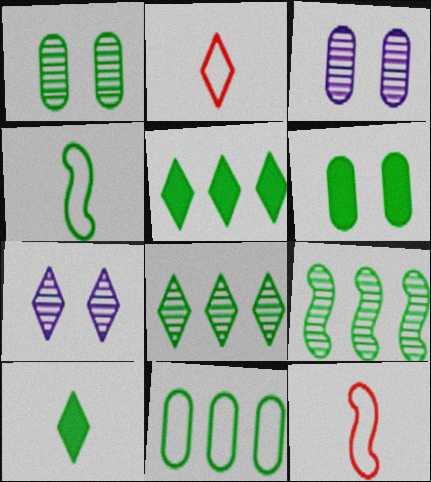[[1, 4, 5], 
[2, 5, 7], 
[3, 5, 12], 
[4, 6, 8], 
[5, 9, 11]]